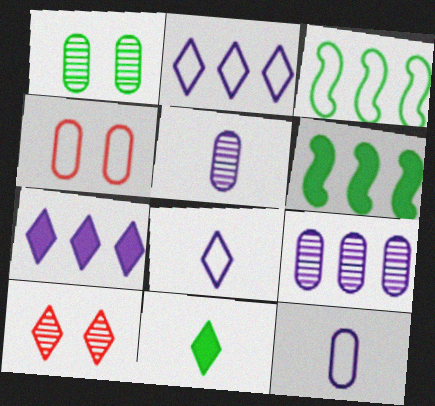[[1, 3, 11], 
[2, 10, 11], 
[3, 4, 8], 
[6, 10, 12]]